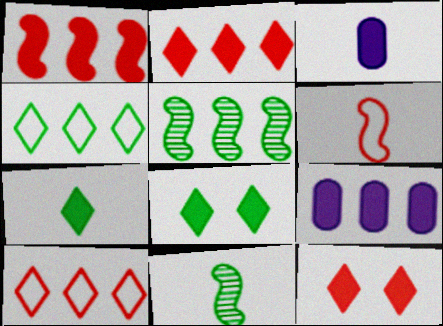[[1, 3, 8], 
[5, 9, 10]]